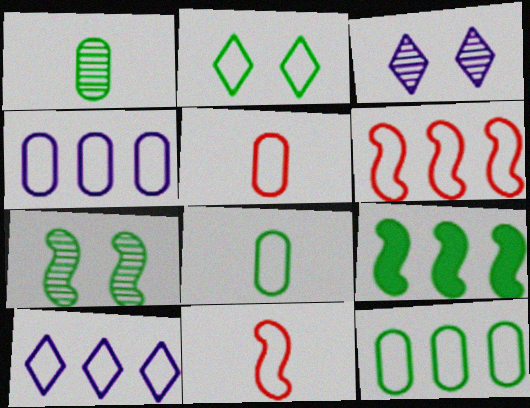[[1, 2, 9], 
[2, 4, 11], 
[3, 5, 9], 
[6, 10, 12]]